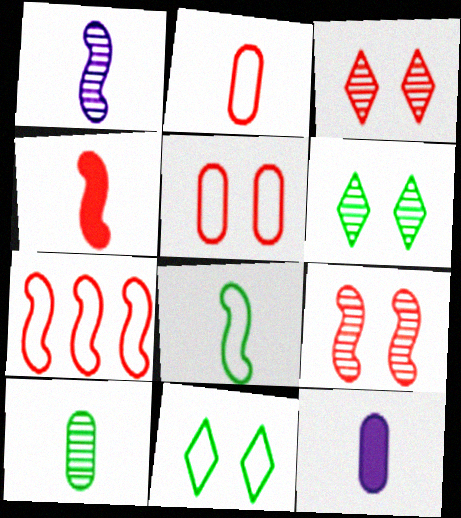[[1, 4, 8], 
[2, 10, 12], 
[4, 7, 9], 
[6, 7, 12]]